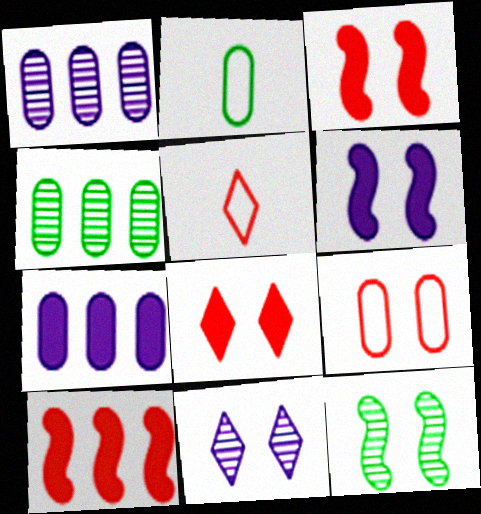[[2, 10, 11], 
[4, 5, 6], 
[5, 7, 12]]